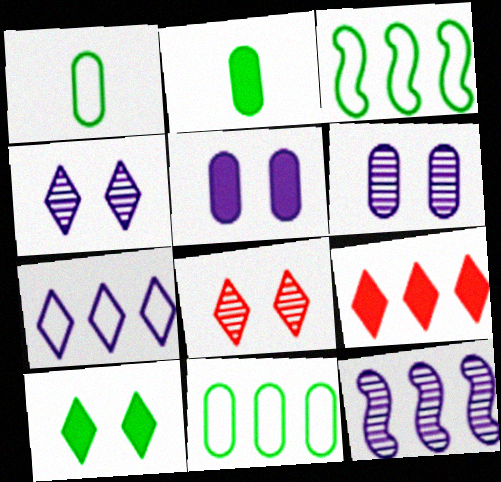[[9, 11, 12]]